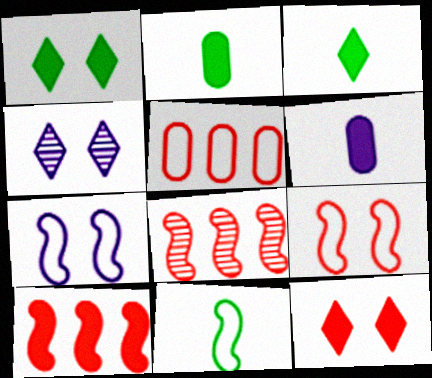[[1, 6, 10]]